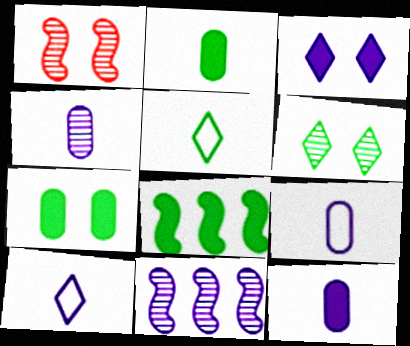[[3, 9, 11], 
[4, 9, 12]]